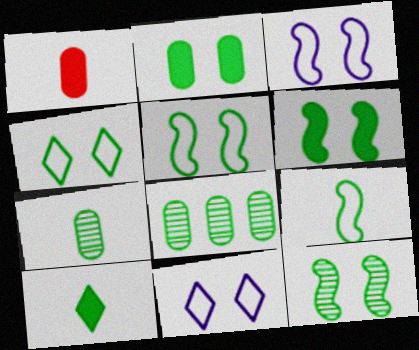[[2, 4, 12], 
[5, 6, 12], 
[5, 8, 10], 
[7, 9, 10]]